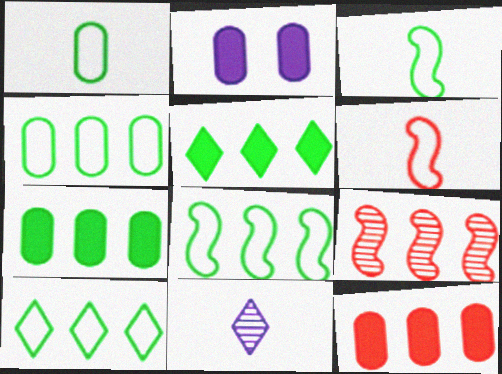[[4, 8, 10]]